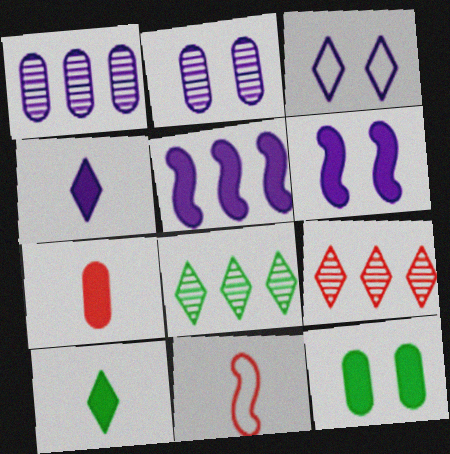[[2, 3, 6], 
[3, 9, 10]]